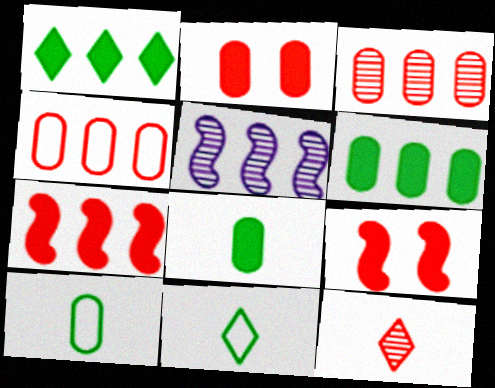[[1, 4, 5], 
[2, 5, 11], 
[4, 9, 12]]